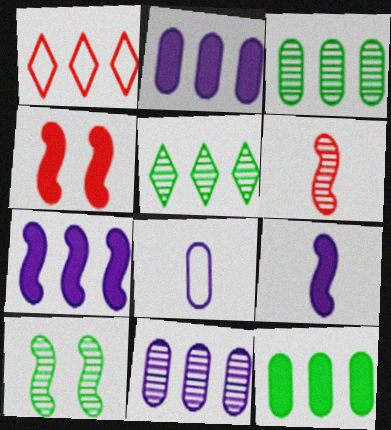[[1, 3, 7], 
[4, 5, 8]]